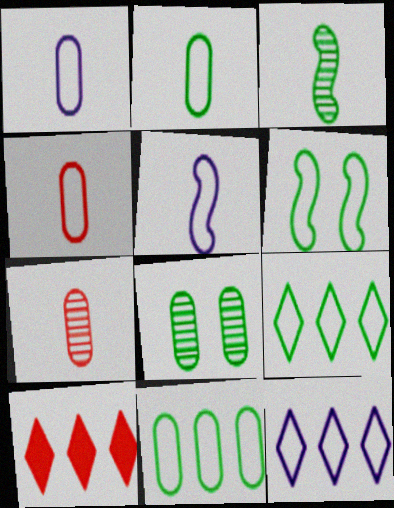[[1, 2, 4], 
[2, 6, 9], 
[4, 6, 12], 
[5, 8, 10]]